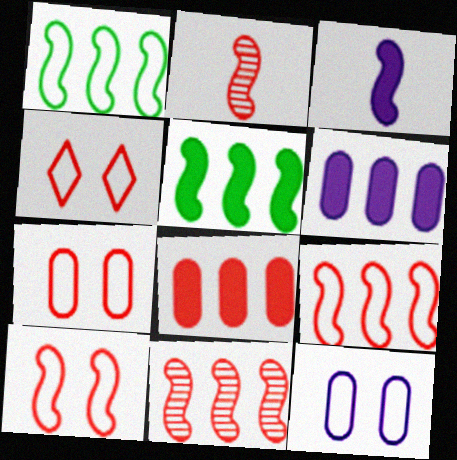[[2, 4, 8], 
[4, 7, 10]]